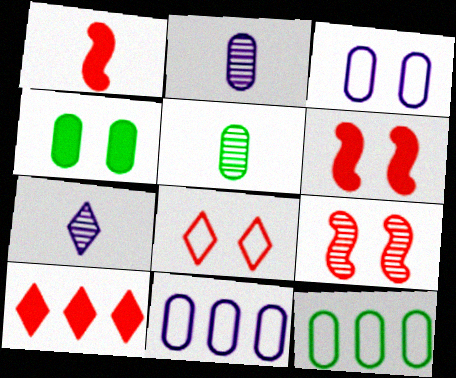[[4, 5, 12], 
[6, 7, 12]]